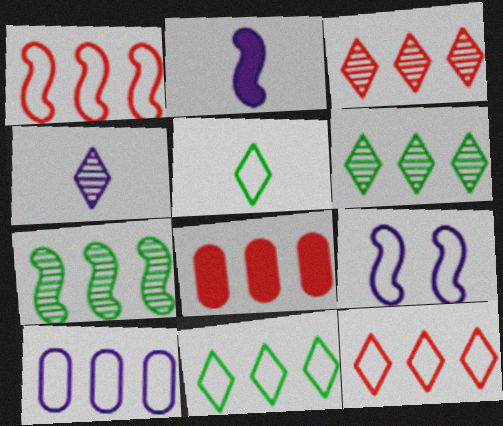[[1, 3, 8], 
[1, 10, 11]]